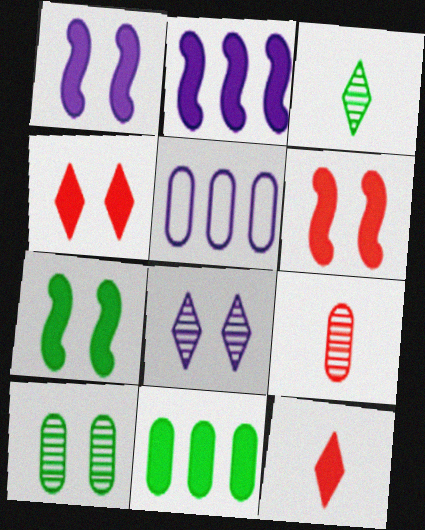[[1, 6, 7], 
[1, 11, 12], 
[3, 5, 6]]